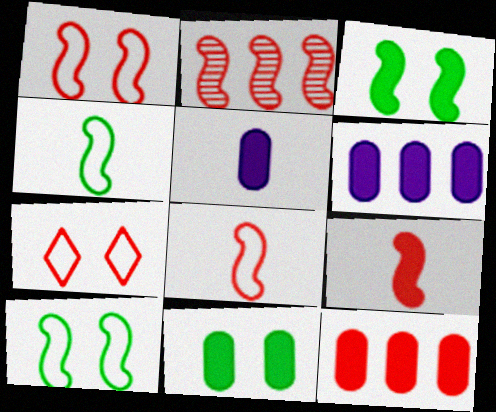[[1, 2, 9], 
[5, 11, 12]]